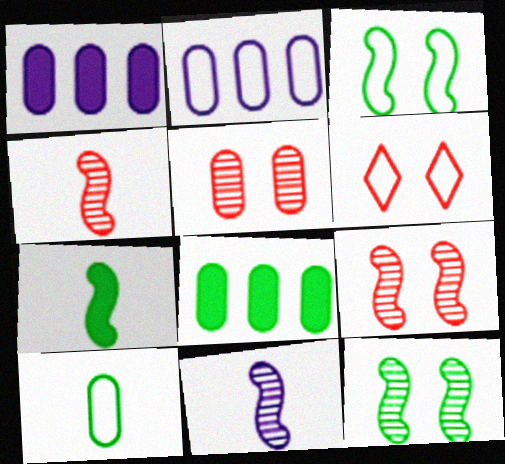[[1, 5, 10], 
[6, 8, 11]]